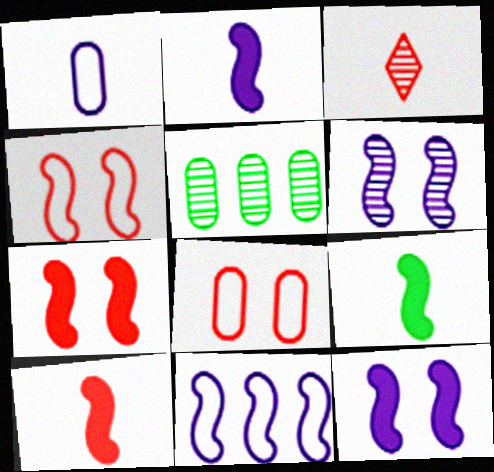[[1, 3, 9], 
[2, 6, 11], 
[2, 9, 10], 
[3, 5, 6]]